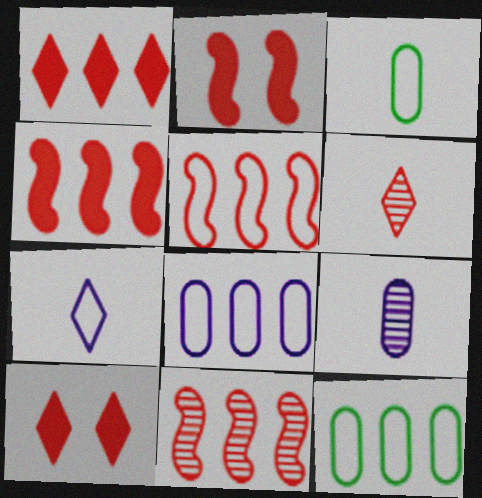[[4, 5, 11]]